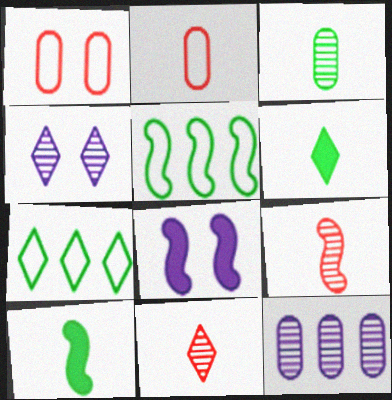[[5, 8, 9]]